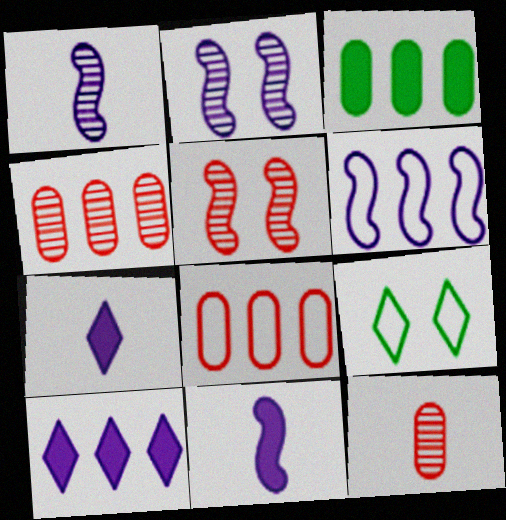[[2, 6, 11], 
[4, 9, 11]]